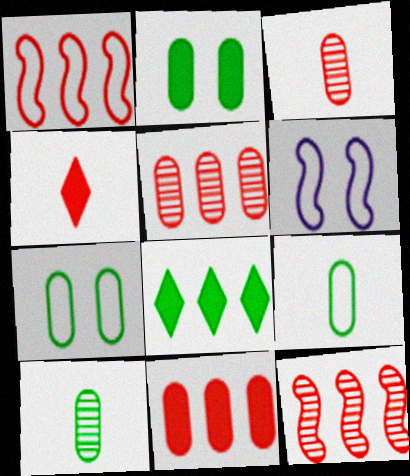[[3, 6, 8]]